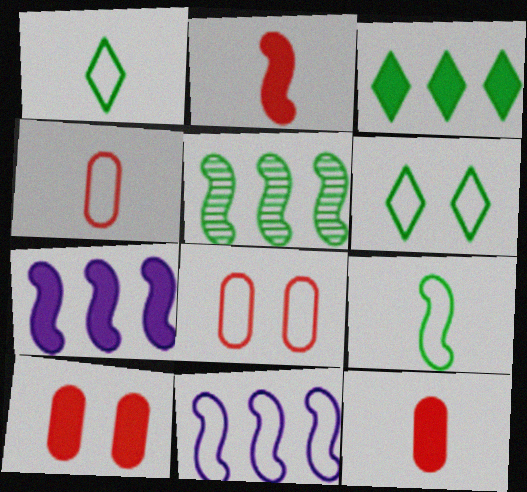[[1, 8, 11], 
[4, 6, 11]]